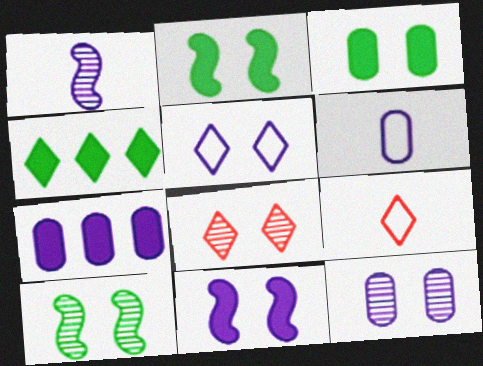[[1, 5, 7], 
[5, 11, 12], 
[6, 7, 12], 
[7, 9, 10], 
[8, 10, 12]]